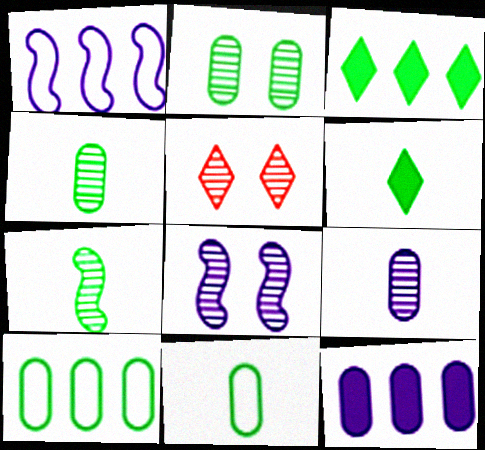[[2, 5, 8], 
[6, 7, 11]]